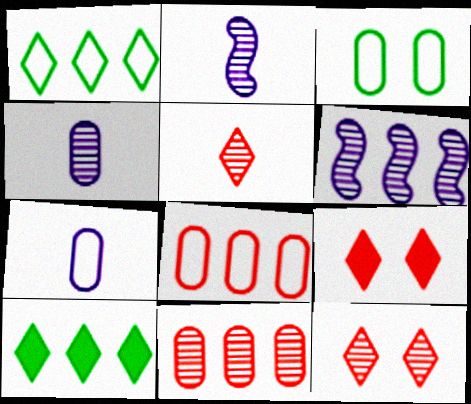[[3, 7, 8], 
[6, 8, 10]]